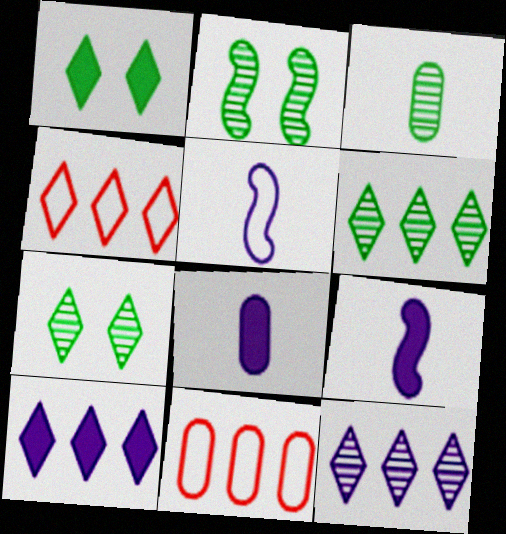[[2, 3, 6], 
[2, 4, 8], 
[4, 6, 10], 
[7, 9, 11]]